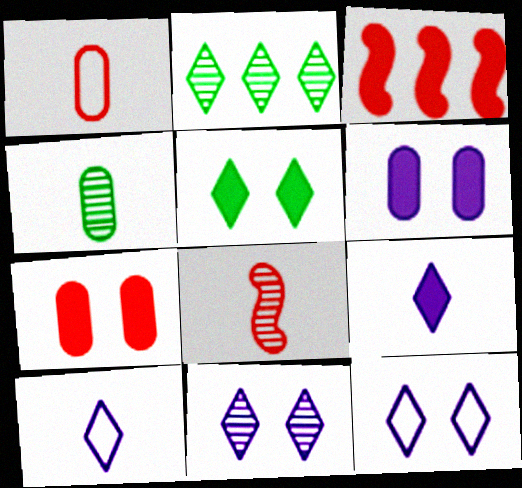[[3, 4, 12]]